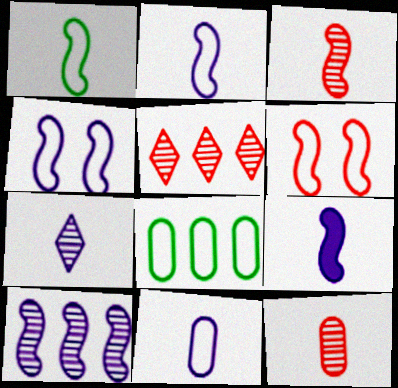[[1, 3, 9], 
[4, 9, 10], 
[7, 9, 11]]